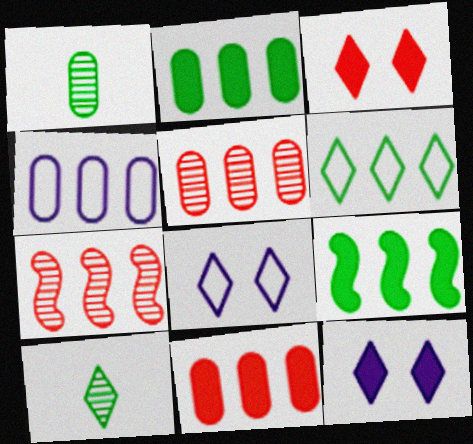[[2, 4, 5]]